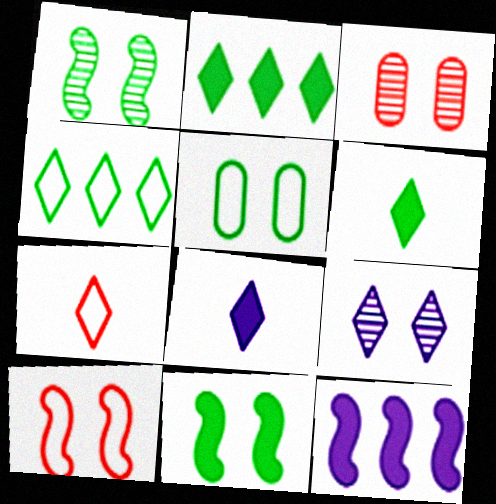[[1, 3, 9], 
[2, 7, 9]]